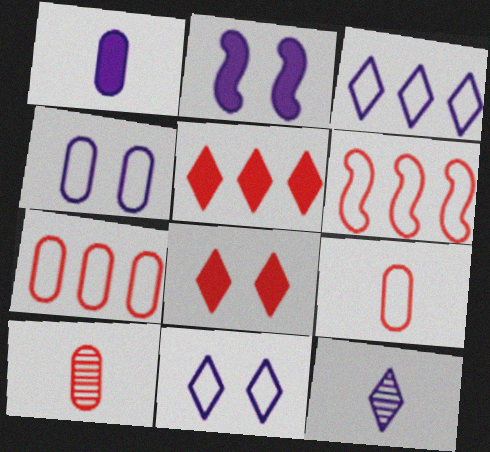[[6, 8, 10]]